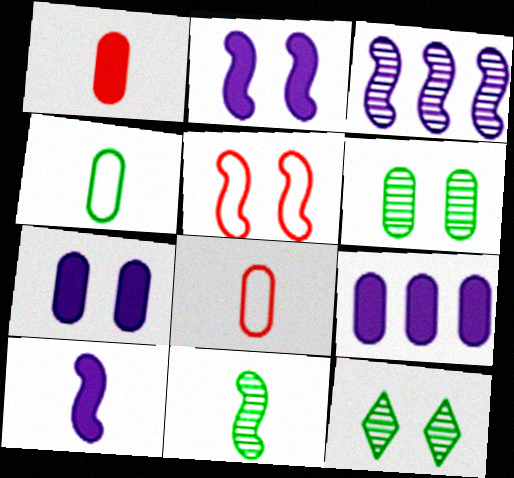[[5, 7, 12], 
[6, 8, 9]]